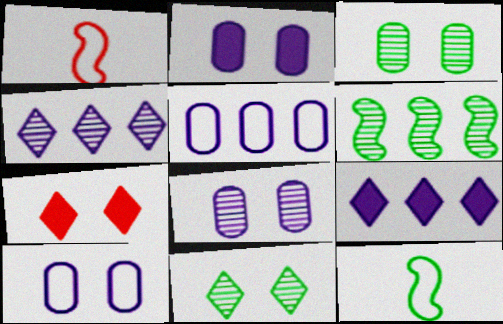[[1, 3, 9], 
[2, 8, 10]]